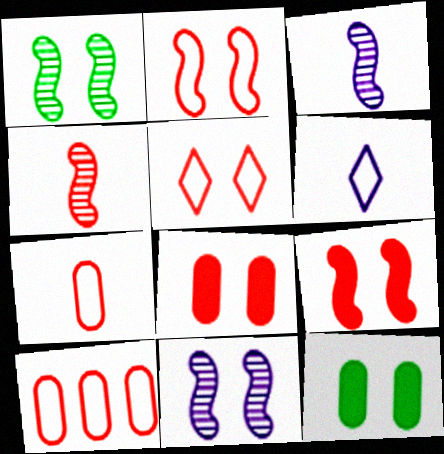[[5, 11, 12]]